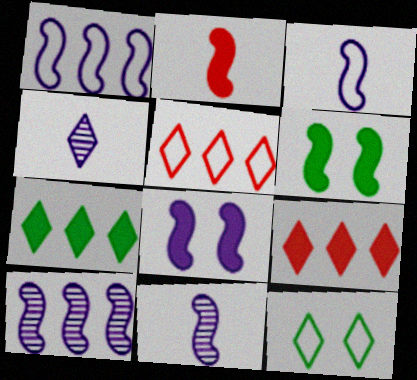[[1, 8, 11], 
[3, 8, 10], 
[4, 9, 12]]